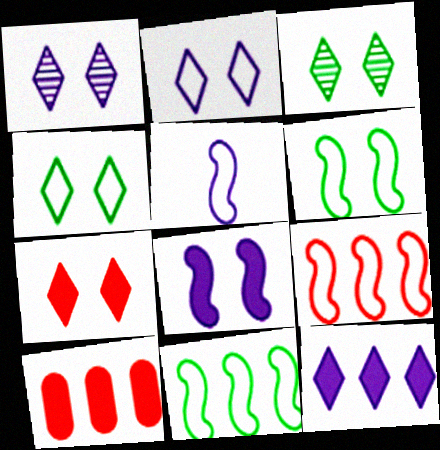[[1, 4, 7], 
[2, 3, 7], 
[3, 5, 10], 
[5, 6, 9]]